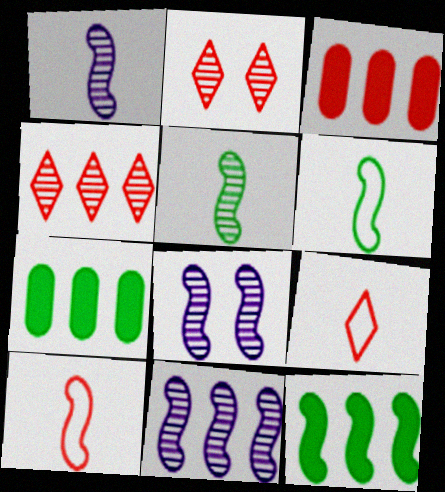[[1, 8, 11], 
[2, 3, 10], 
[7, 8, 9], 
[8, 10, 12]]